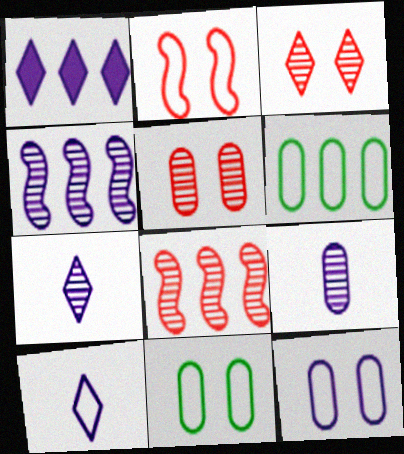[[1, 6, 8], 
[2, 6, 10]]